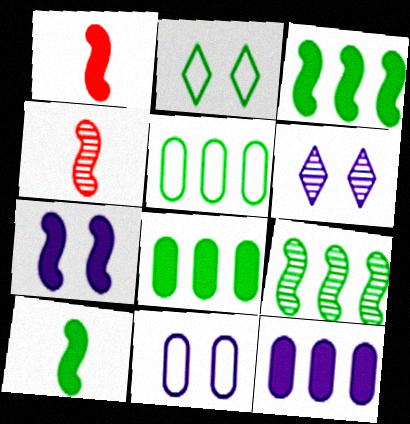[[1, 3, 7], 
[1, 5, 6], 
[2, 4, 12], 
[6, 7, 11]]